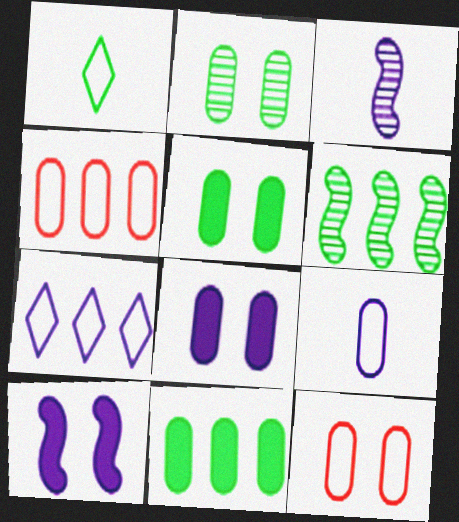[[1, 5, 6], 
[2, 8, 12], 
[3, 7, 8]]